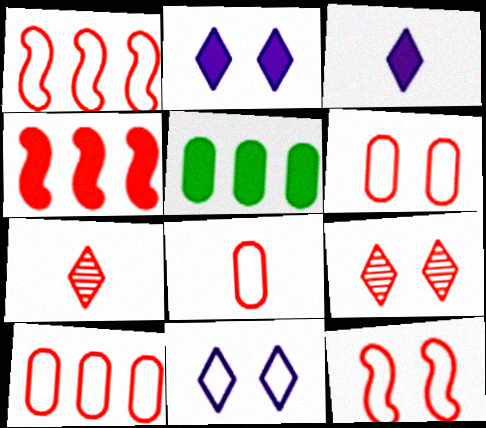[[4, 6, 7], 
[4, 8, 9], 
[6, 8, 10]]